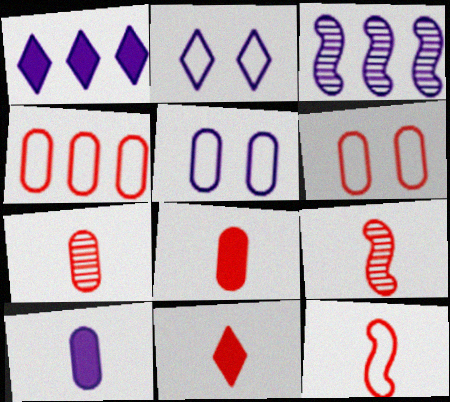[[2, 3, 10], 
[7, 11, 12]]